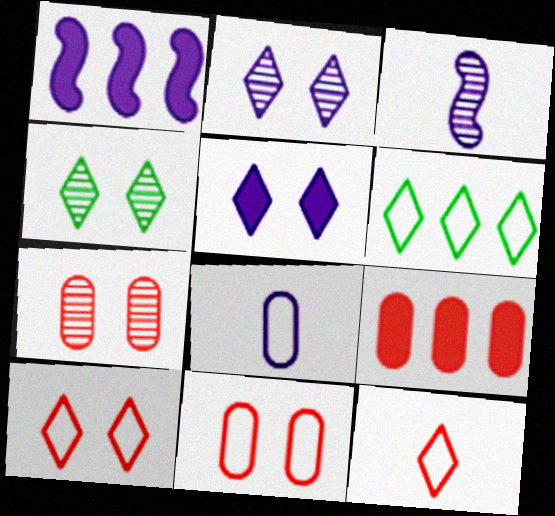[[1, 2, 8], 
[4, 5, 10]]